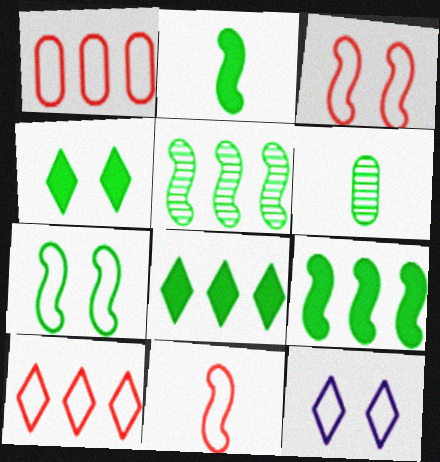[[2, 5, 7], 
[6, 7, 8]]